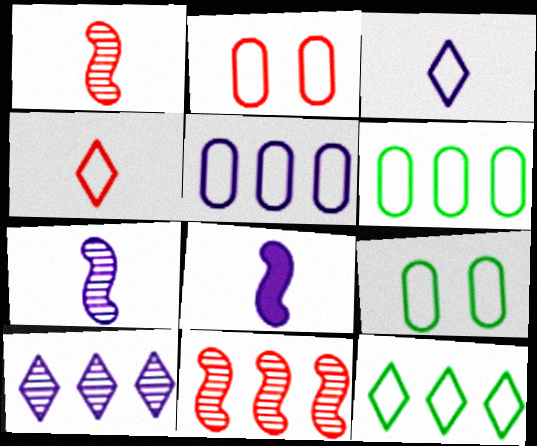[]